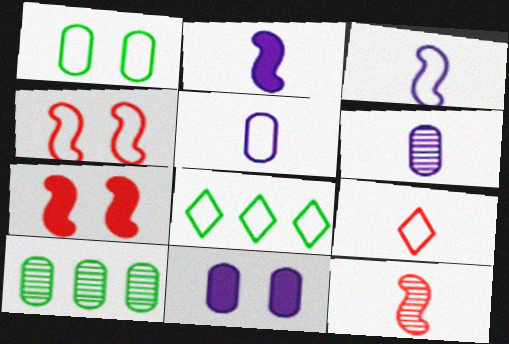[[4, 5, 8], 
[6, 7, 8], 
[8, 11, 12]]